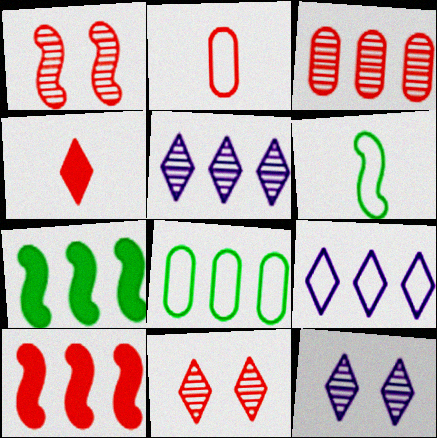[[2, 7, 12], 
[2, 10, 11], 
[3, 7, 9], 
[5, 8, 10]]